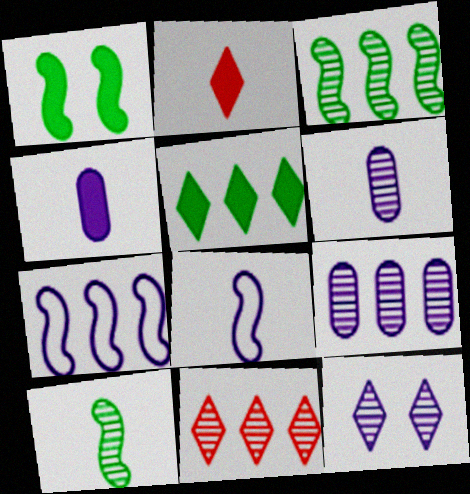[[3, 9, 11], 
[4, 7, 12]]